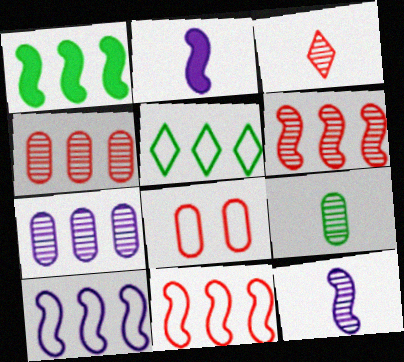[[1, 6, 10], 
[3, 9, 12]]